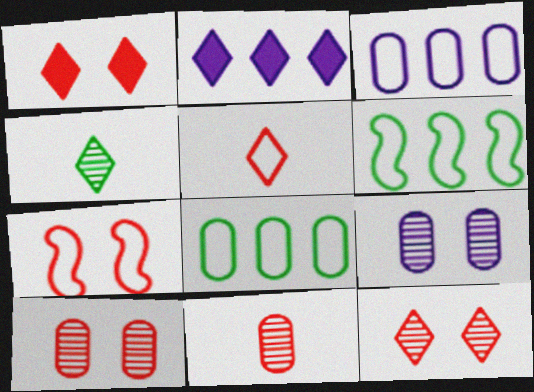[[1, 7, 10]]